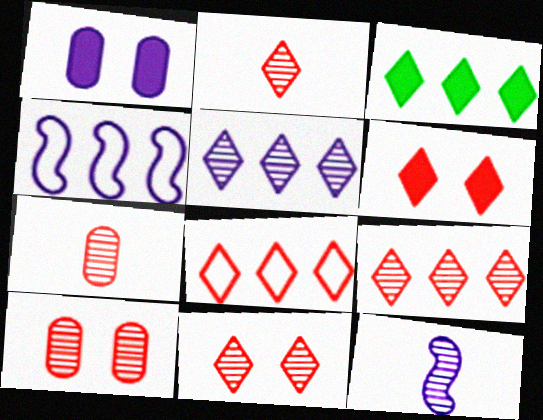[[2, 6, 8], 
[2, 9, 11], 
[3, 5, 8]]